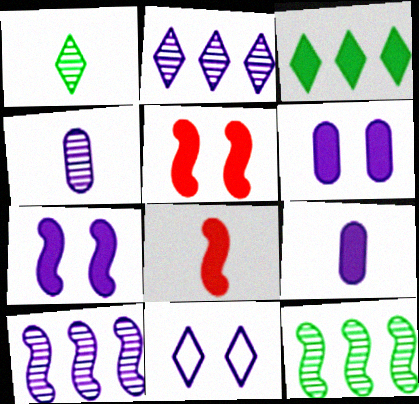[[3, 5, 9], 
[3, 6, 8], 
[9, 10, 11]]